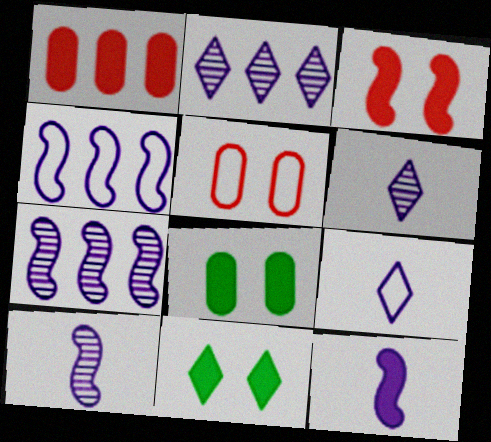[[1, 11, 12]]